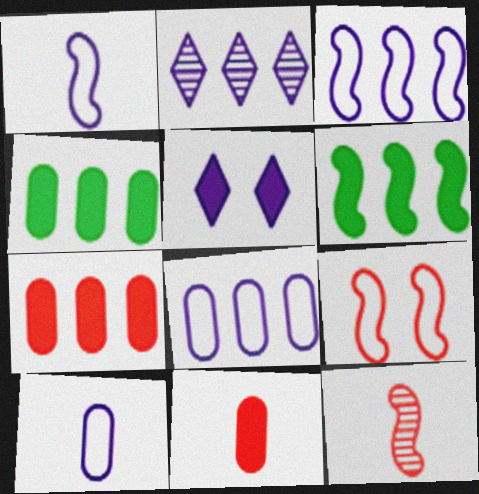[[5, 6, 11]]